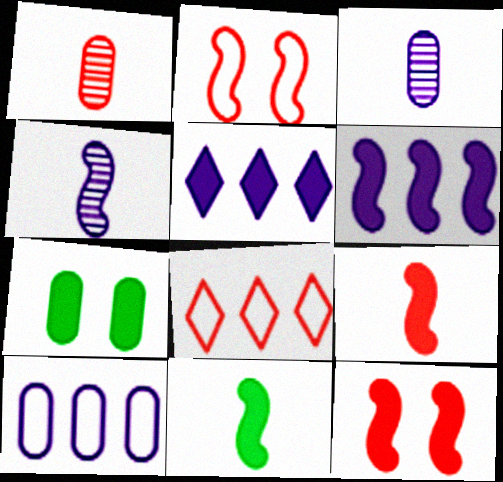[[1, 7, 10], 
[1, 8, 12], 
[4, 7, 8], 
[5, 7, 9], 
[6, 11, 12]]